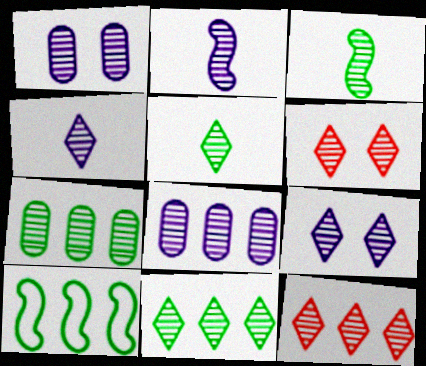[[1, 3, 12], 
[2, 6, 7], 
[2, 8, 9], 
[3, 6, 8], 
[4, 6, 11], 
[5, 9, 12]]